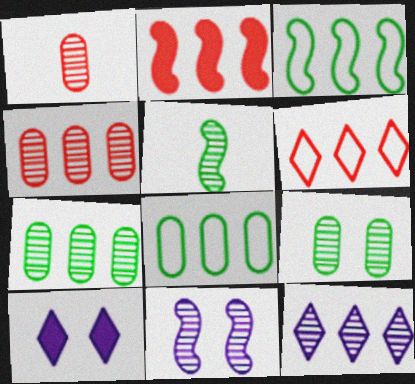[[1, 3, 10], 
[2, 4, 6], 
[2, 8, 12]]